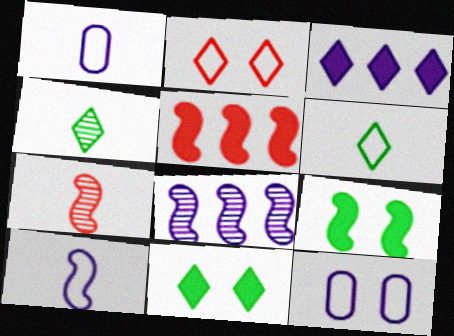[[2, 3, 4], 
[4, 5, 12]]